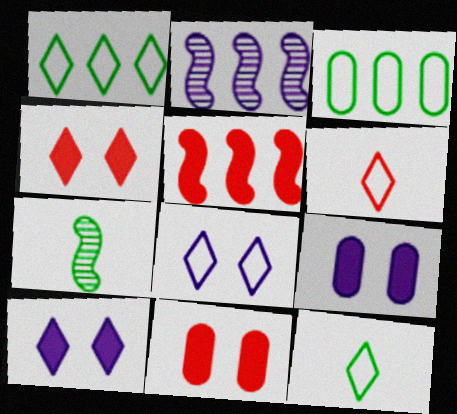[[1, 6, 8], 
[2, 11, 12]]